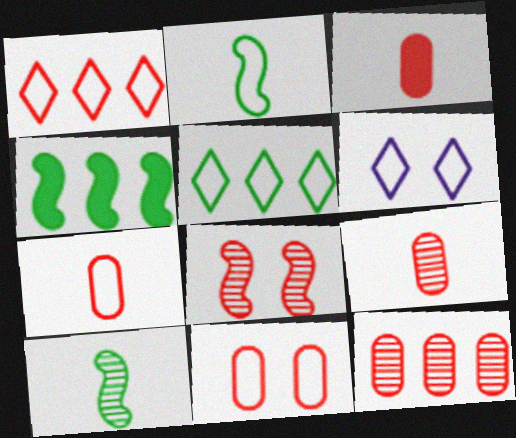[[1, 3, 8], 
[3, 7, 9], 
[3, 11, 12], 
[4, 6, 9]]